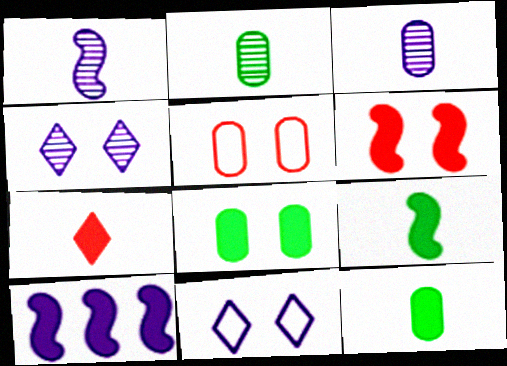[[3, 10, 11], 
[6, 9, 10], 
[7, 8, 10]]